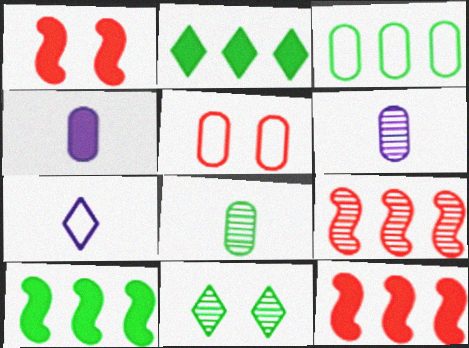[[1, 2, 4], 
[6, 9, 11]]